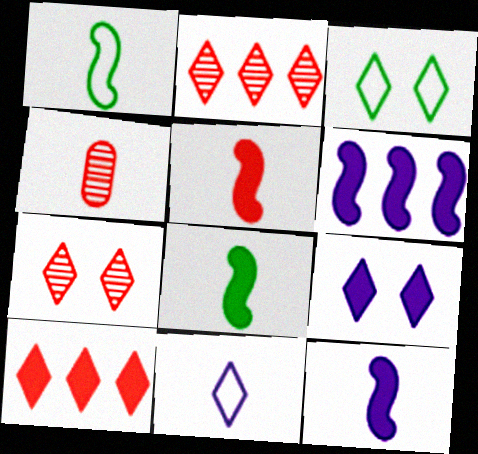[[3, 4, 6], 
[3, 7, 9], 
[4, 8, 11], 
[5, 8, 12]]